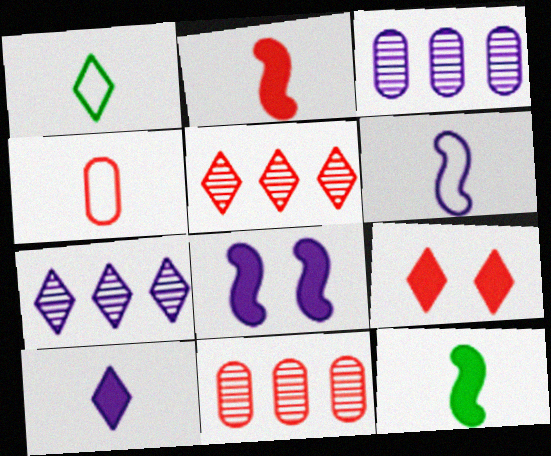[[1, 4, 6], 
[1, 7, 9], 
[1, 8, 11]]